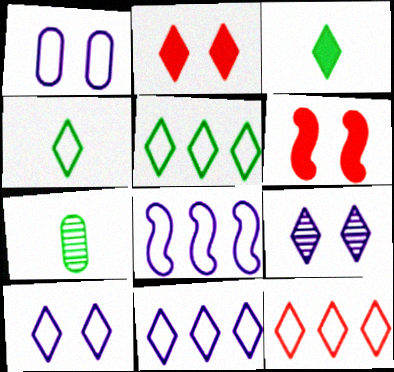[[2, 7, 8], 
[3, 9, 12], 
[4, 10, 12], 
[5, 11, 12], 
[6, 7, 11]]